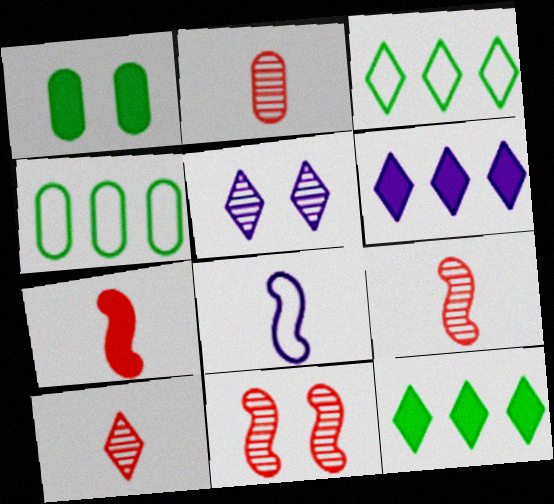[[1, 6, 7], 
[2, 9, 10], 
[4, 5, 7]]